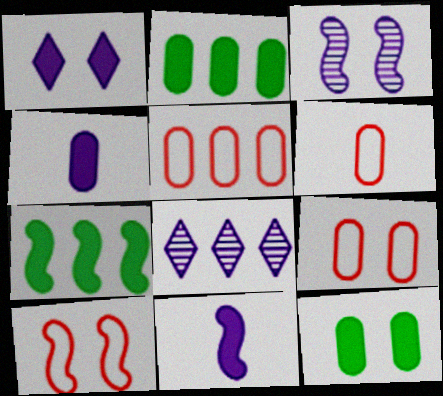[[5, 6, 9], 
[5, 7, 8]]